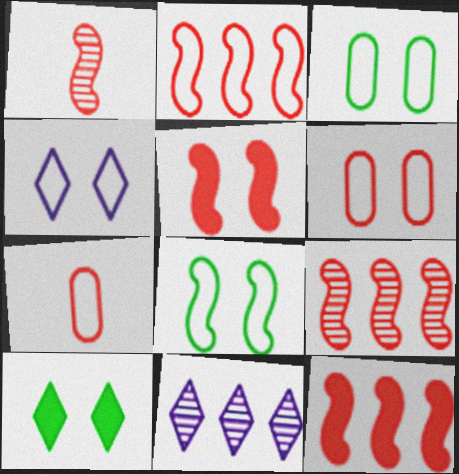[[1, 2, 5], 
[2, 9, 12], 
[4, 6, 8]]